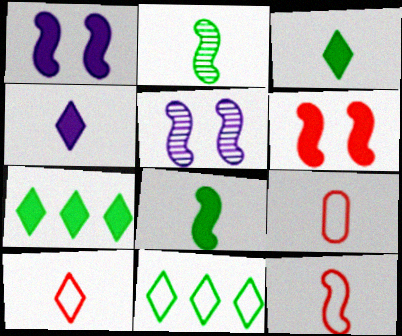[[2, 4, 9], 
[5, 7, 9], 
[9, 10, 12]]